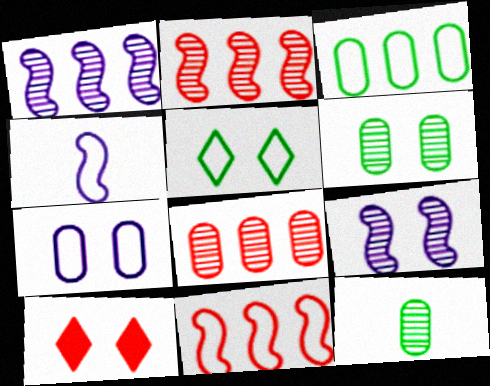[]